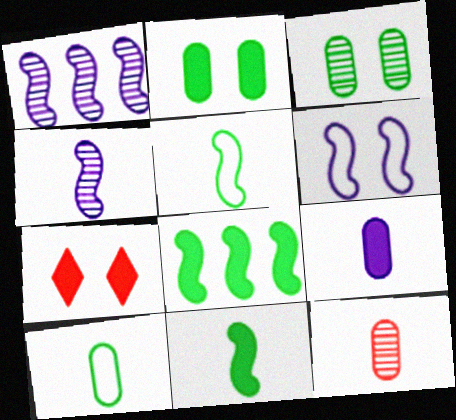[[1, 7, 10], 
[3, 6, 7], 
[7, 8, 9], 
[9, 10, 12]]